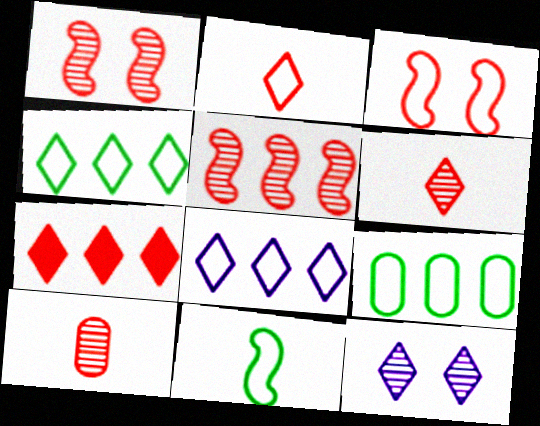[[3, 7, 10]]